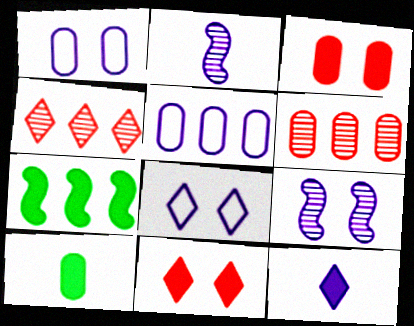[[1, 6, 10], 
[3, 7, 12], 
[4, 5, 7], 
[5, 9, 12]]